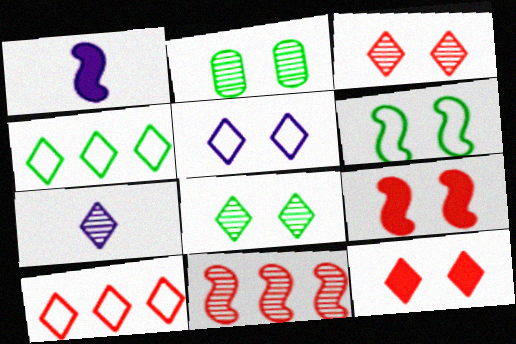[[1, 2, 10], 
[1, 6, 11], 
[2, 5, 9], 
[2, 7, 11], 
[4, 7, 12], 
[5, 8, 12]]